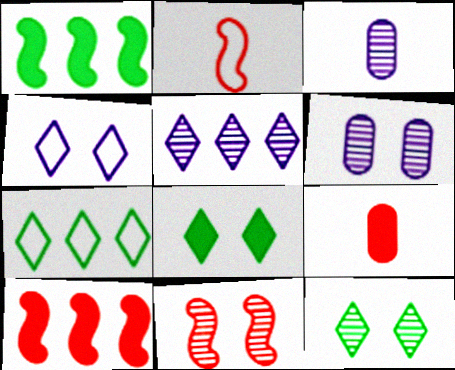[[2, 10, 11], 
[6, 11, 12]]